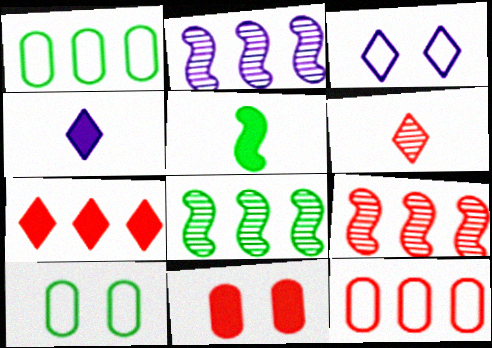[[1, 2, 7], 
[2, 8, 9], 
[4, 9, 10], 
[7, 9, 12]]